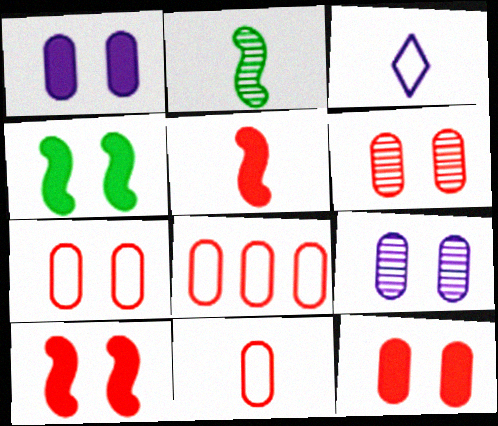[[6, 7, 12], 
[7, 8, 11]]